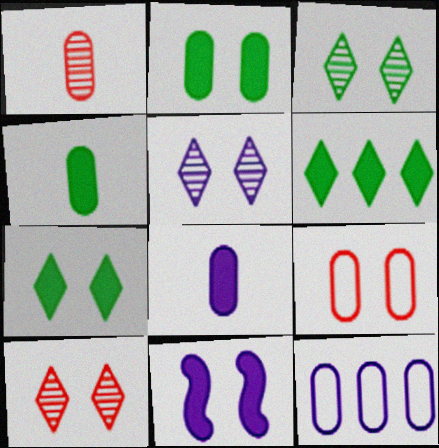[[1, 2, 12], 
[3, 5, 10], 
[3, 9, 11]]